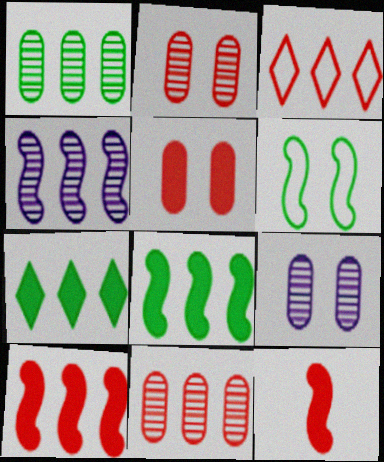[[2, 3, 12], 
[3, 10, 11], 
[4, 6, 12]]